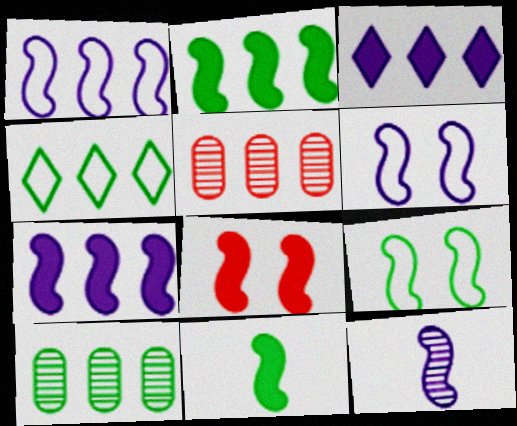[[2, 4, 10], 
[4, 5, 7], 
[6, 7, 12], 
[7, 8, 11]]